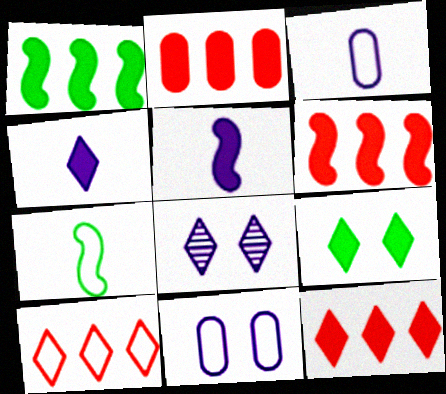[[2, 5, 9], 
[2, 6, 12], 
[2, 7, 8], 
[4, 9, 12], 
[7, 10, 11]]